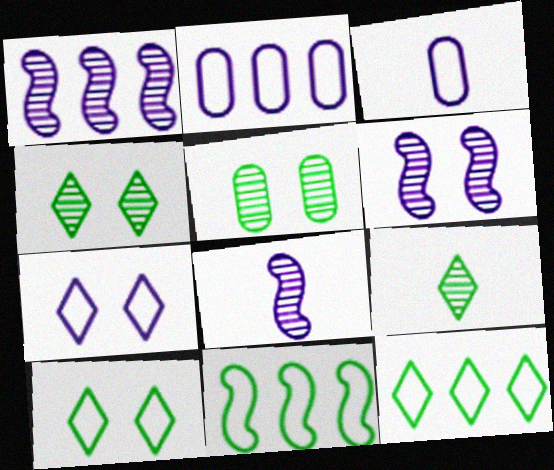[[1, 6, 8]]